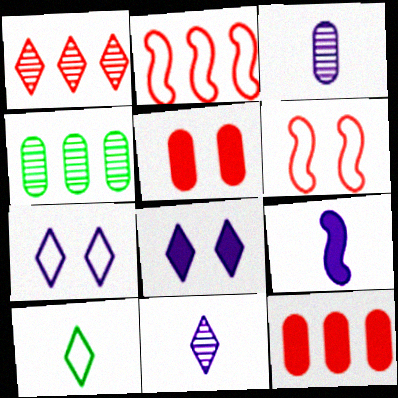[[1, 2, 12], 
[1, 8, 10]]